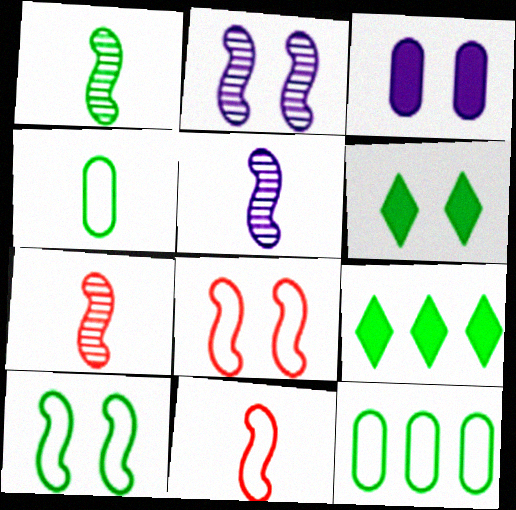[[1, 5, 7], 
[1, 6, 12]]